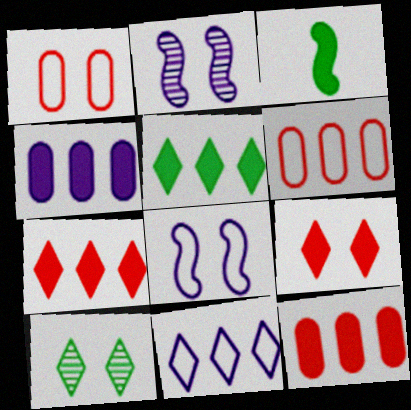[[3, 4, 9]]